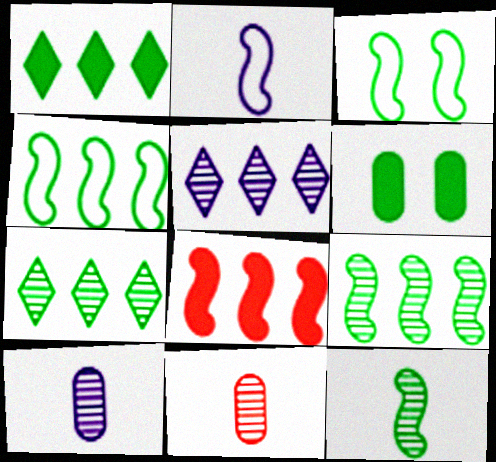[]